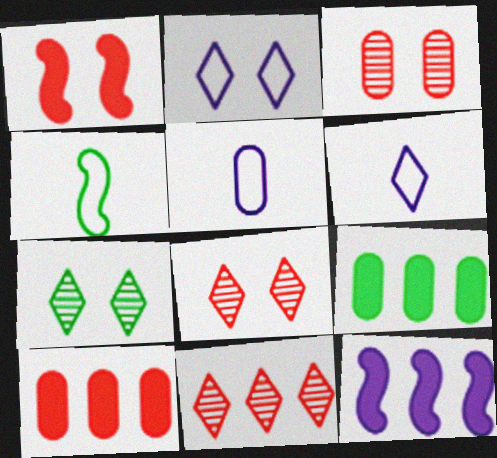[[3, 5, 9], 
[4, 7, 9]]